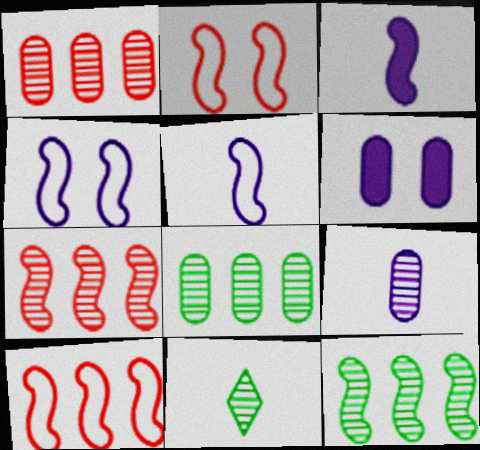[[2, 3, 12], 
[6, 10, 11]]